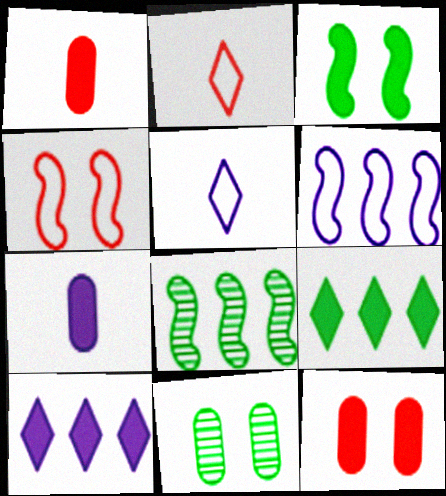[[1, 3, 10], 
[5, 8, 12]]